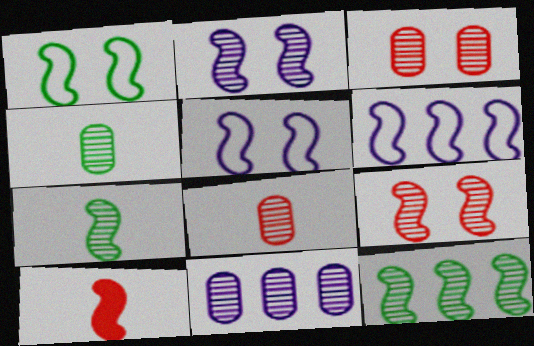[[3, 4, 11], 
[5, 10, 12]]